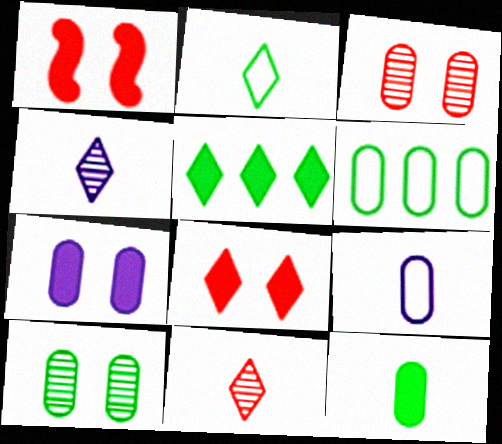[[1, 4, 6], 
[6, 10, 12]]